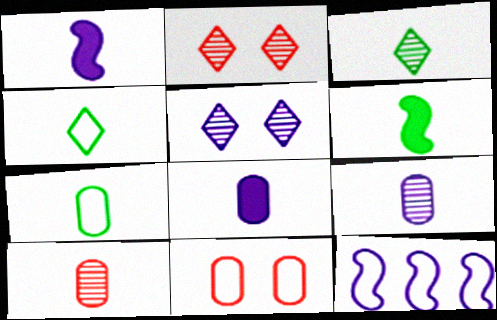[[1, 4, 10], 
[3, 6, 7], 
[4, 11, 12], 
[5, 8, 12], 
[7, 8, 10]]